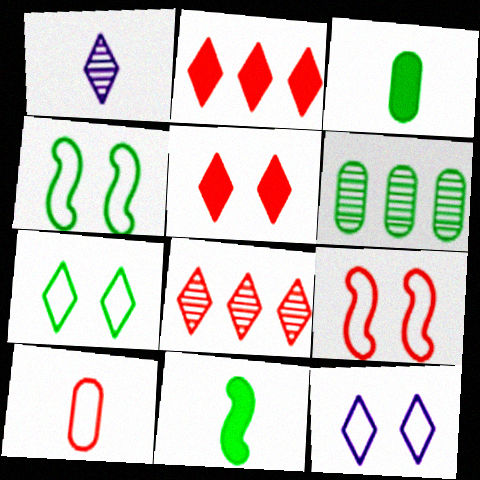[[1, 2, 7], 
[1, 10, 11], 
[6, 7, 11]]